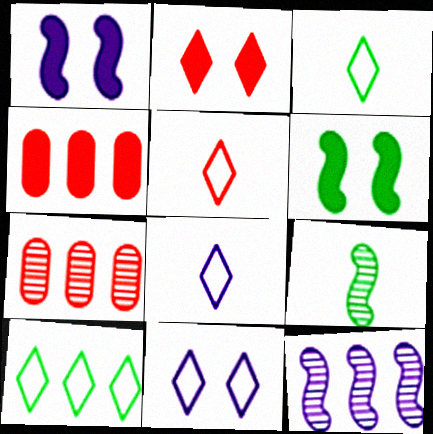[[1, 3, 7], 
[3, 5, 8], 
[4, 9, 11], 
[4, 10, 12], 
[5, 10, 11], 
[6, 7, 8]]